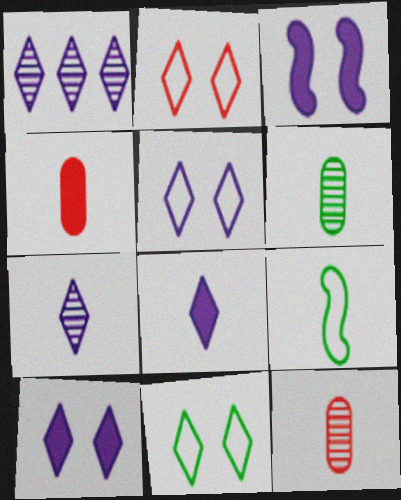[[1, 5, 8], 
[2, 5, 11], 
[4, 7, 9], 
[8, 9, 12]]